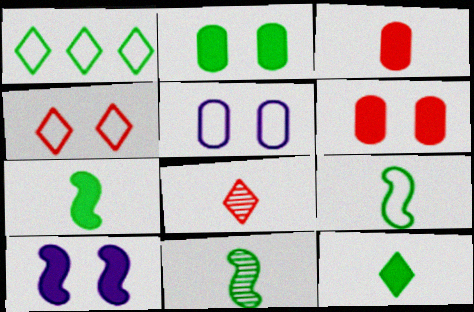[[1, 2, 11], 
[7, 9, 11]]